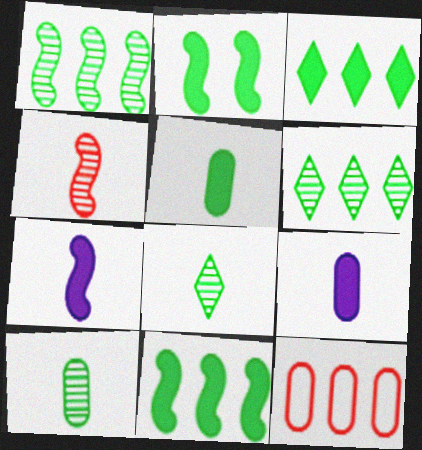[[2, 3, 5]]